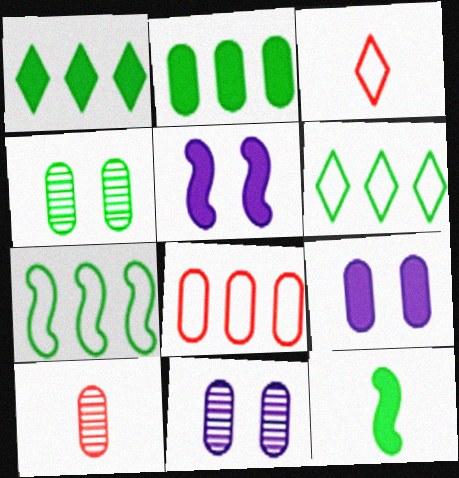[[4, 6, 12], 
[5, 6, 10]]